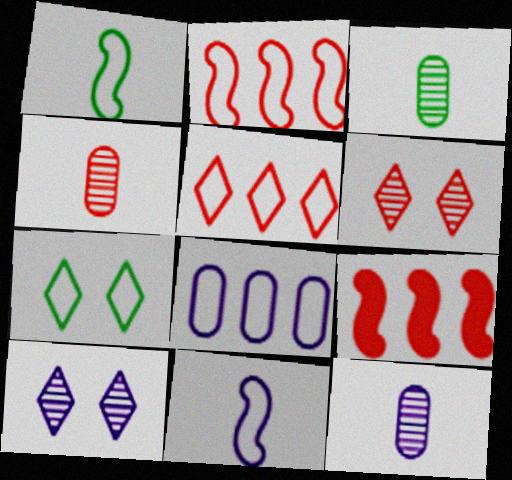[[3, 4, 12], 
[7, 9, 12]]